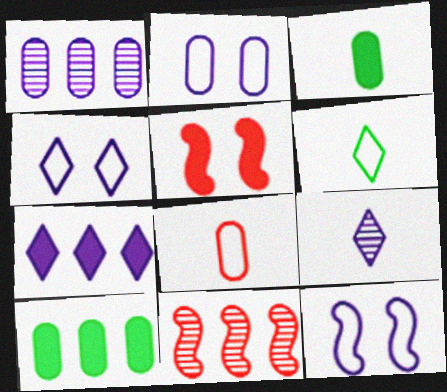[[1, 5, 6], 
[2, 4, 12], 
[3, 4, 11], 
[3, 5, 7], 
[4, 7, 9]]